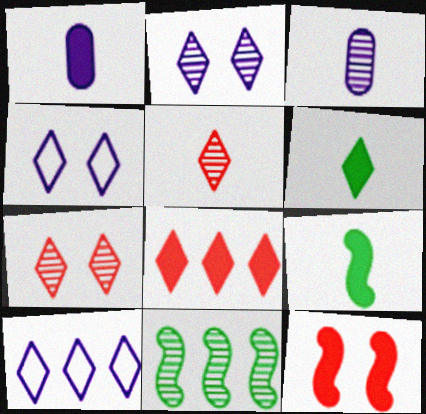[[3, 7, 11], 
[6, 7, 10]]